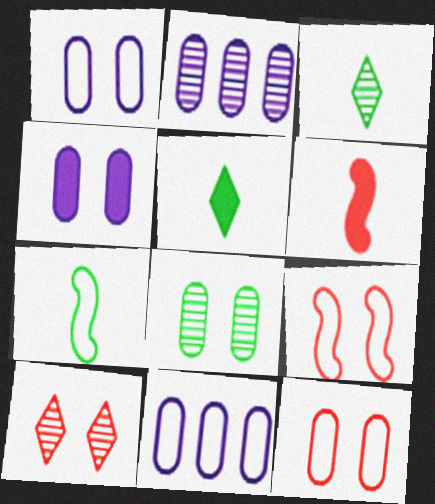[[2, 5, 9], 
[4, 8, 12]]